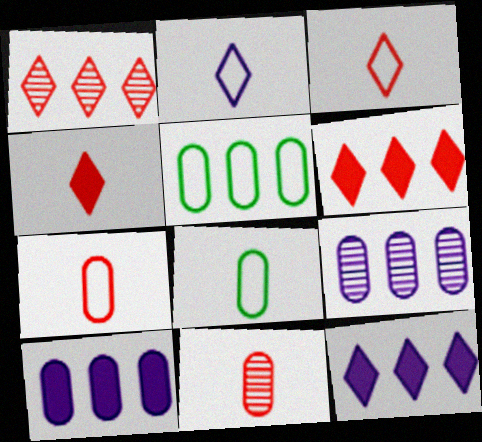[]